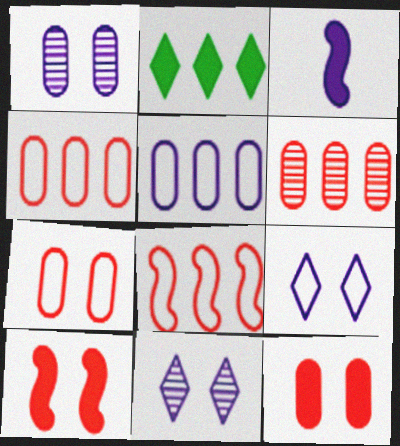[[2, 3, 12], 
[3, 5, 11]]